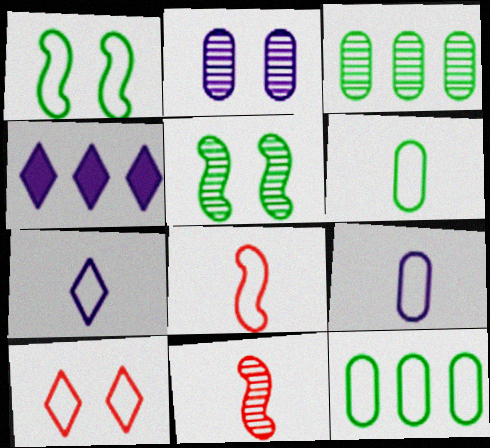[[6, 7, 8]]